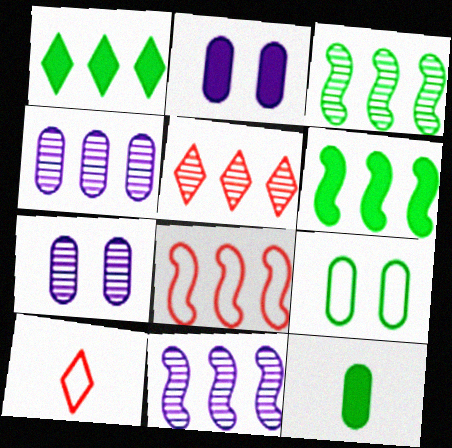[[1, 4, 8], 
[2, 3, 10], 
[3, 4, 5], 
[6, 7, 10], 
[6, 8, 11]]